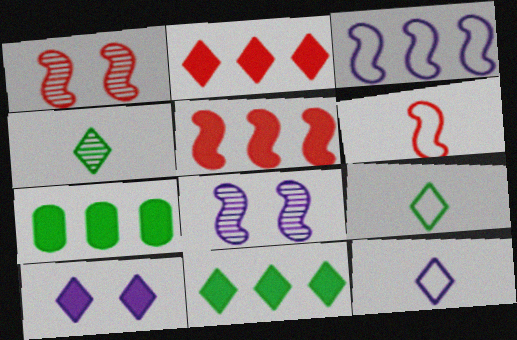[[1, 5, 6], 
[1, 7, 12]]